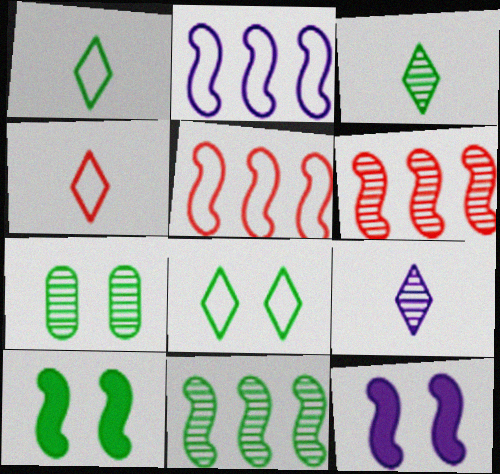[[3, 7, 11], 
[6, 7, 9], 
[7, 8, 10]]